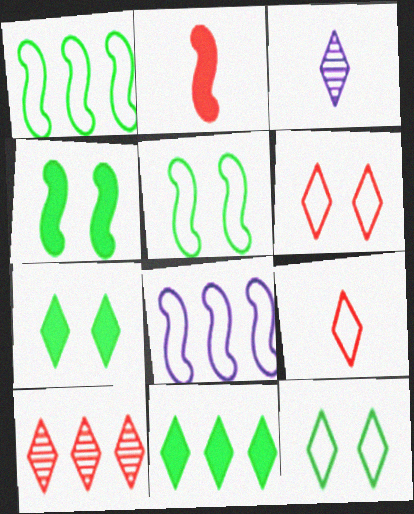[[3, 6, 11]]